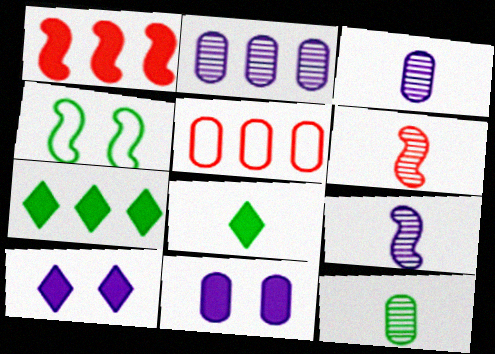[[1, 4, 9], 
[1, 8, 11], 
[4, 7, 12], 
[5, 11, 12]]